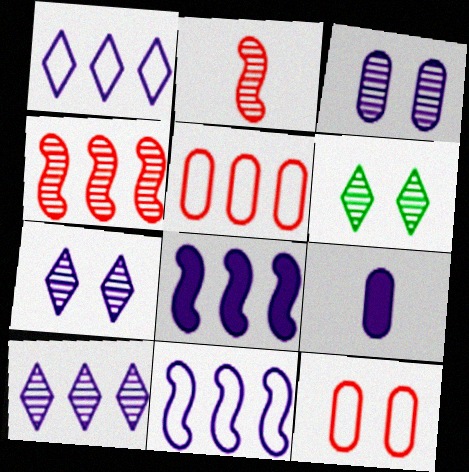[[7, 9, 11]]